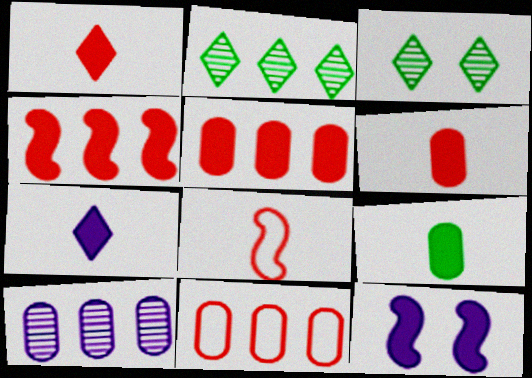[]